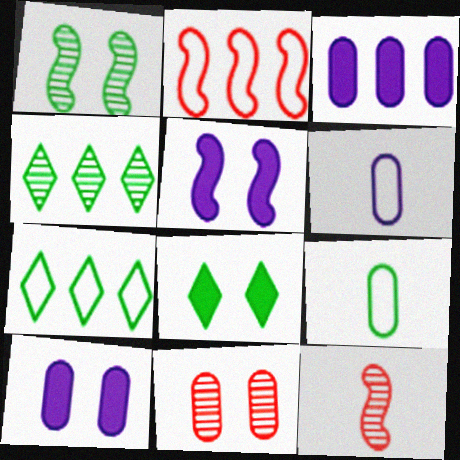[[2, 3, 4], 
[3, 9, 11], 
[7, 10, 12]]